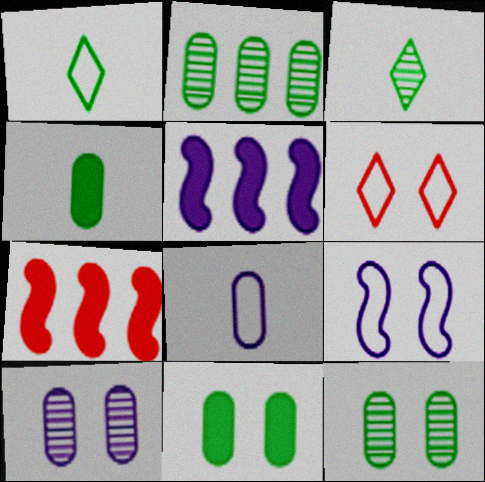[[1, 7, 10]]